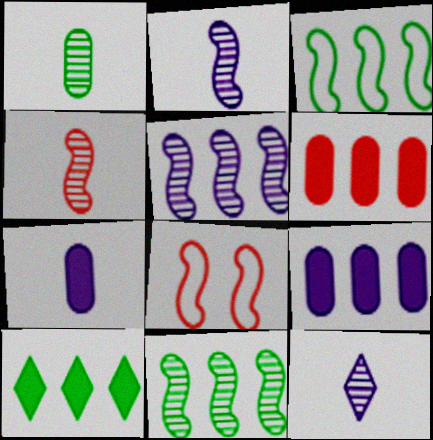[[1, 4, 12]]